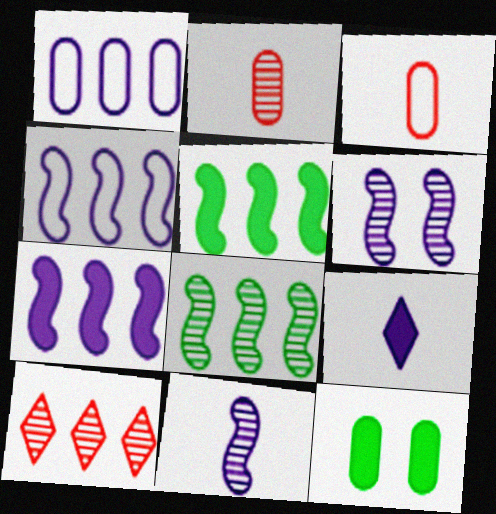[[1, 2, 12], 
[1, 5, 10], 
[1, 6, 9]]